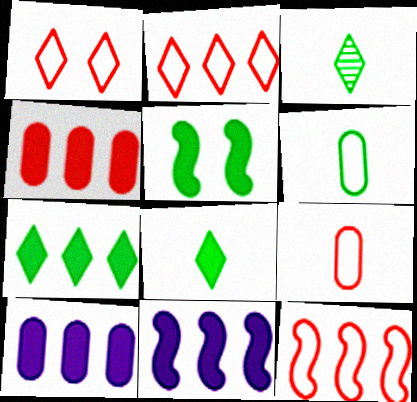[[1, 9, 12], 
[4, 7, 11]]